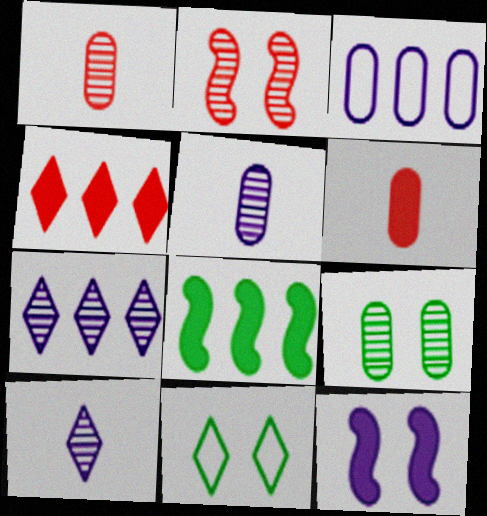[[3, 6, 9], 
[3, 10, 12], 
[4, 10, 11]]